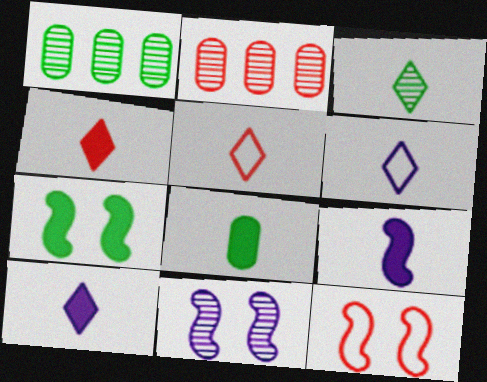[[1, 10, 12], 
[2, 3, 11], 
[2, 4, 12], 
[2, 6, 7], 
[3, 4, 6], 
[3, 5, 10], 
[4, 8, 9], 
[7, 11, 12]]